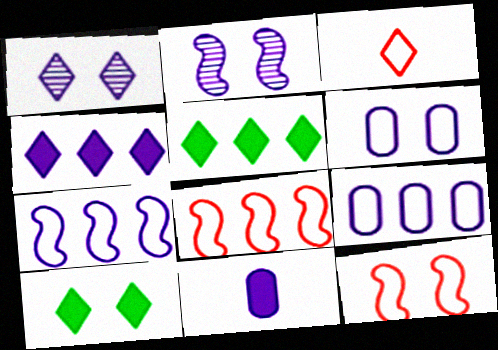[[1, 3, 5], 
[1, 7, 11]]